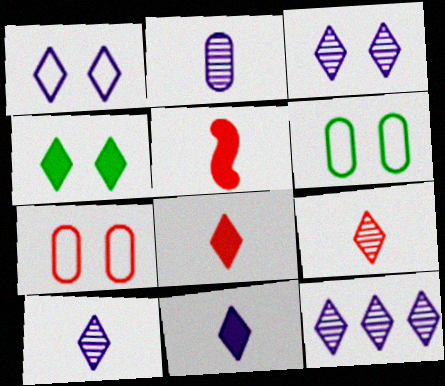[[1, 11, 12], 
[3, 10, 12], 
[5, 6, 12]]